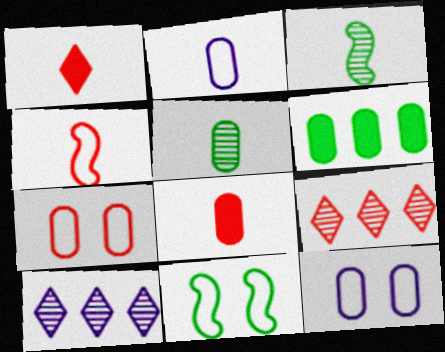[[1, 2, 3], 
[2, 5, 8], 
[8, 10, 11]]